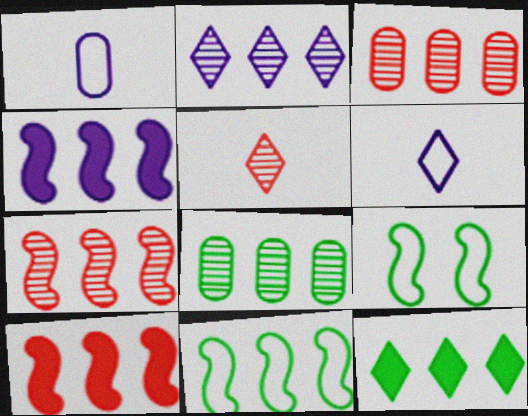[[2, 7, 8], 
[4, 7, 11], 
[8, 11, 12]]